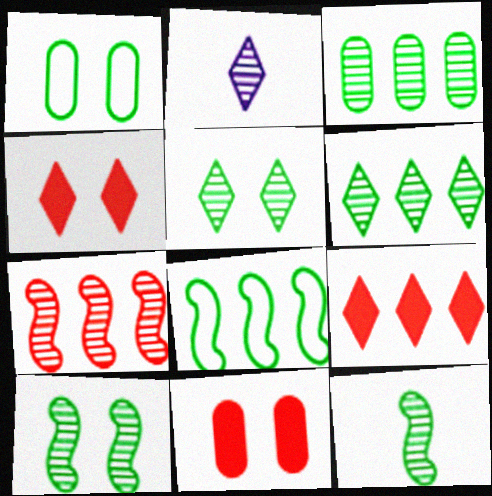[[2, 8, 11], 
[3, 5, 12]]